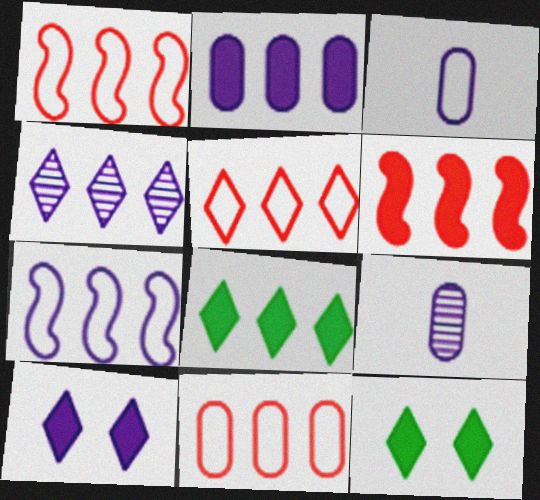[[1, 5, 11], 
[1, 9, 12], 
[2, 4, 7], 
[2, 6, 8], 
[4, 5, 8], 
[7, 9, 10]]